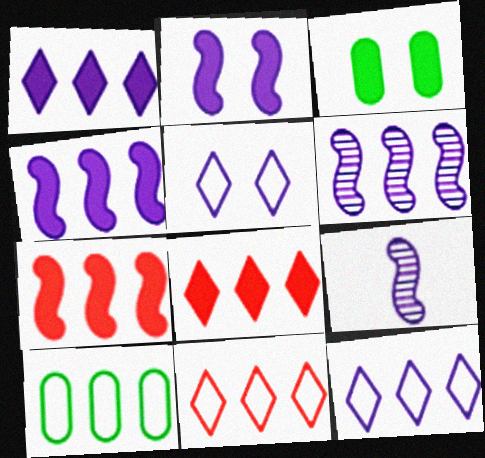[[3, 9, 11], 
[6, 8, 10]]